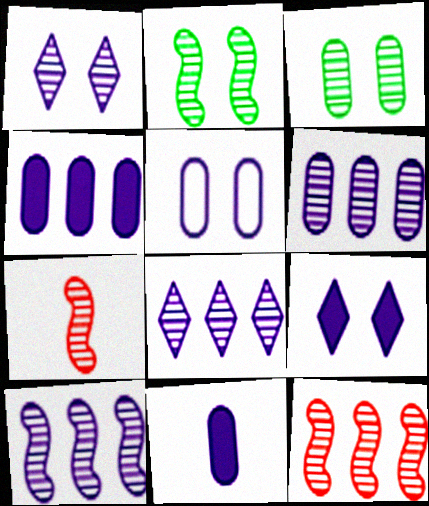[[2, 7, 10], 
[3, 7, 8], 
[5, 6, 11], 
[6, 8, 10]]